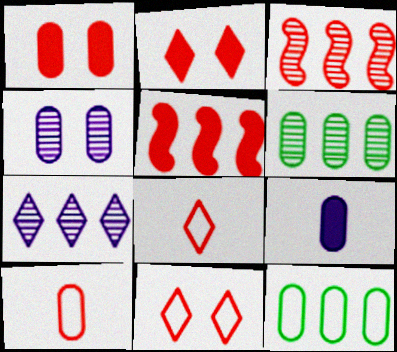[[1, 3, 8], 
[2, 3, 10], 
[3, 6, 7], 
[5, 7, 12]]